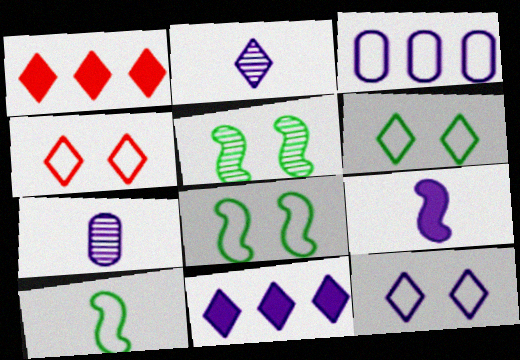[[1, 2, 6], 
[1, 7, 8], 
[2, 11, 12], 
[3, 4, 10], 
[4, 6, 12]]